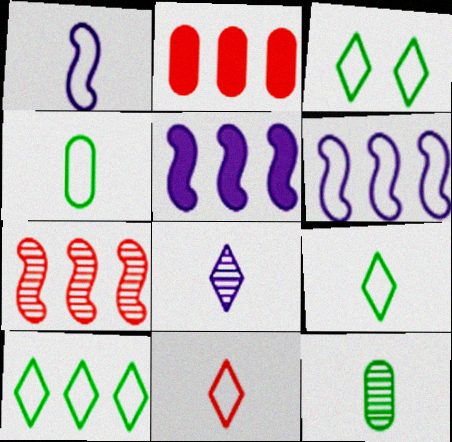[[1, 4, 11], 
[3, 9, 10]]